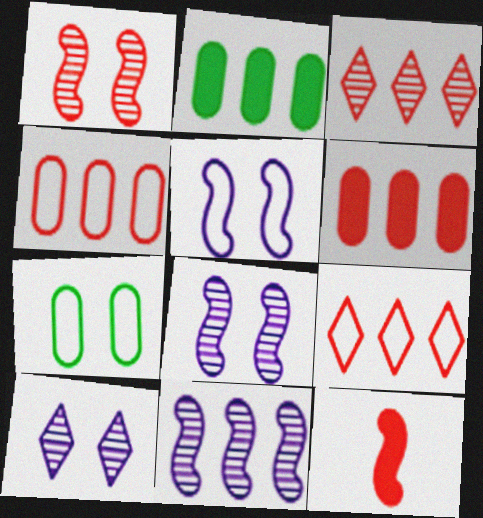[[2, 9, 11]]